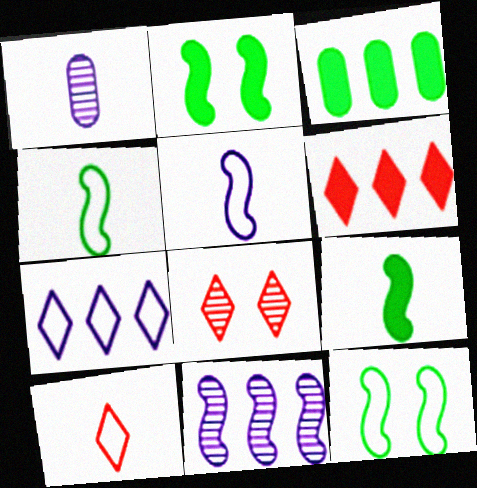[[1, 6, 12], 
[1, 9, 10], 
[3, 5, 8], 
[6, 8, 10]]